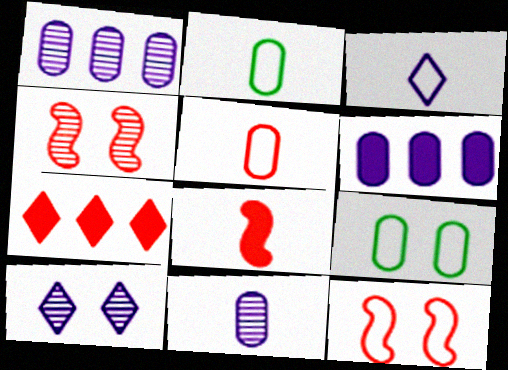[[4, 5, 7]]